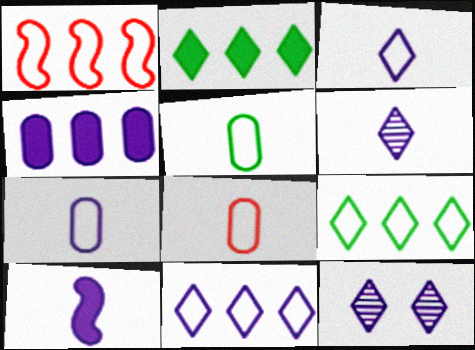[[5, 7, 8], 
[6, 7, 10]]